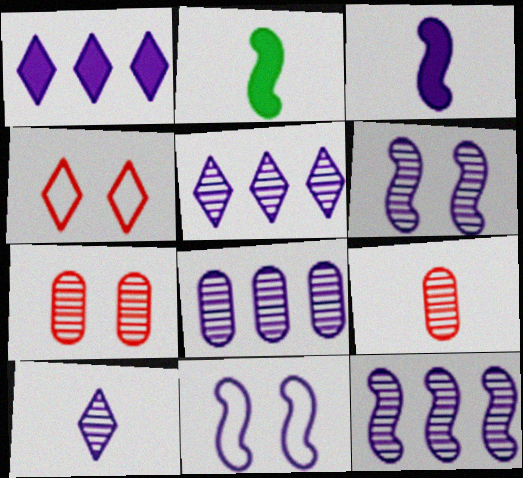[[2, 4, 8], 
[3, 11, 12], 
[5, 8, 12], 
[6, 8, 10]]